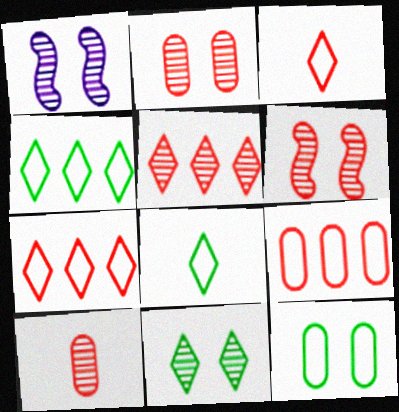[[1, 2, 11], 
[5, 6, 10]]